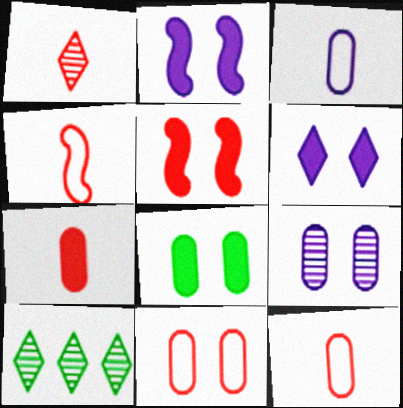[[1, 4, 7], 
[2, 10, 12], 
[3, 5, 10], 
[5, 6, 8], 
[8, 9, 11]]